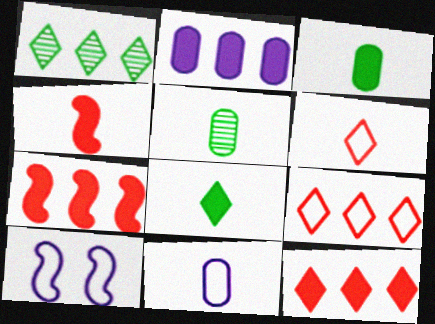[[5, 10, 12]]